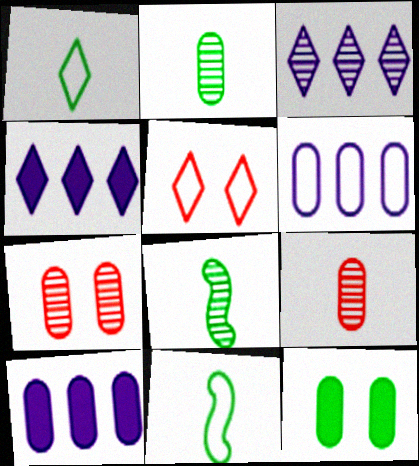[[3, 7, 8], 
[4, 7, 11], 
[5, 6, 11], 
[5, 8, 10], 
[6, 9, 12]]